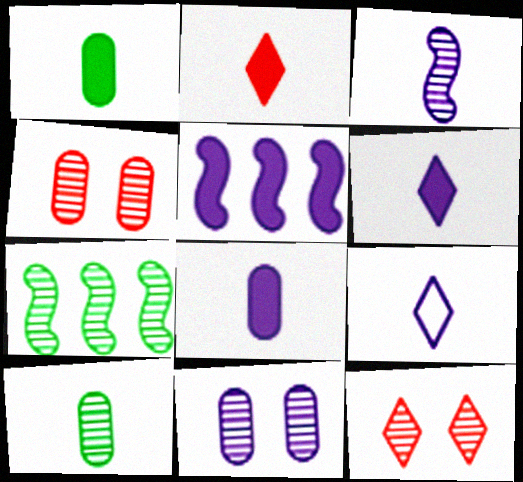[[3, 8, 9], 
[5, 9, 11]]